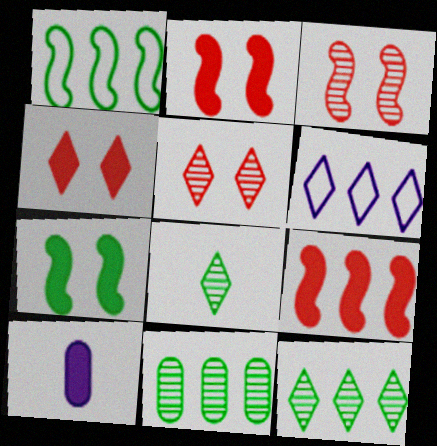[[1, 5, 10], 
[4, 6, 8], 
[6, 9, 11]]